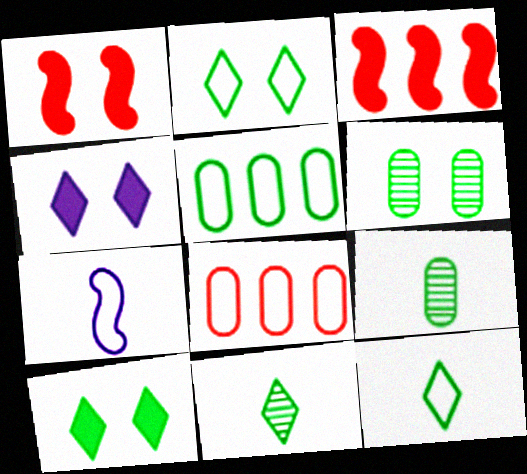[[2, 7, 8]]